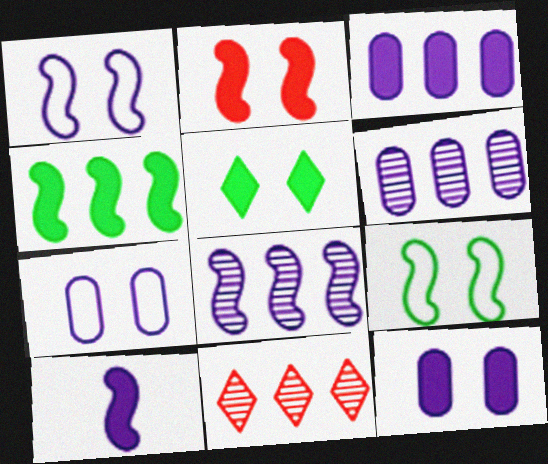[[1, 8, 10], 
[2, 4, 10], 
[2, 5, 12]]